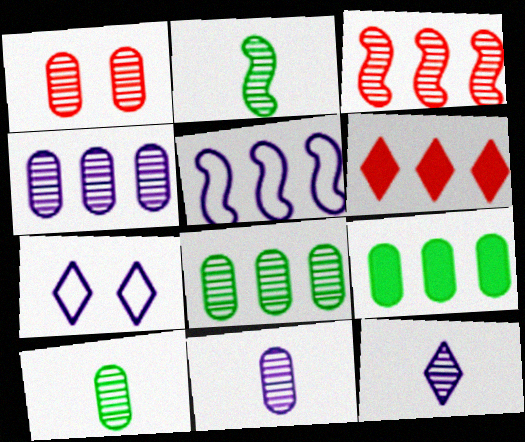[[1, 4, 10], 
[1, 8, 11], 
[5, 6, 8]]